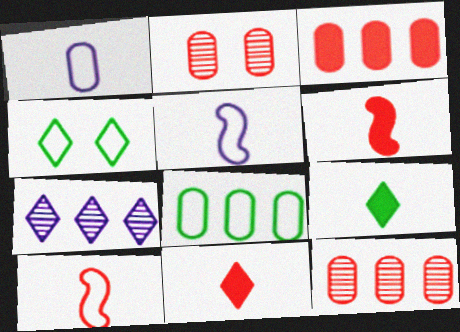[[4, 7, 11]]